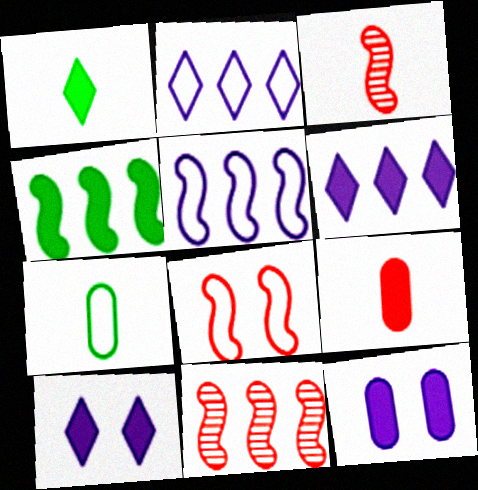[[2, 7, 8], 
[4, 5, 11], 
[4, 9, 10], 
[7, 10, 11]]